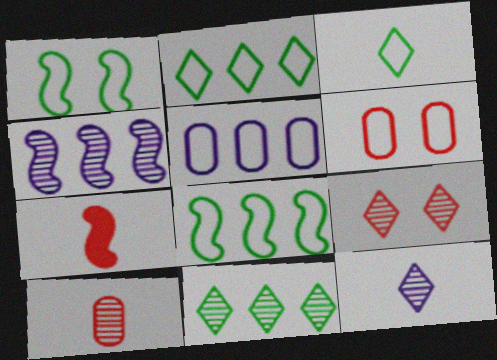[[1, 4, 7], 
[9, 11, 12]]